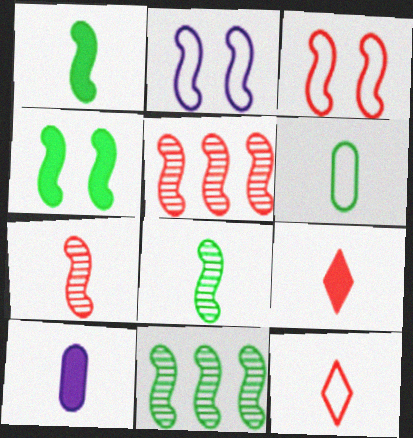[[1, 2, 5], 
[1, 9, 10], 
[8, 10, 12]]